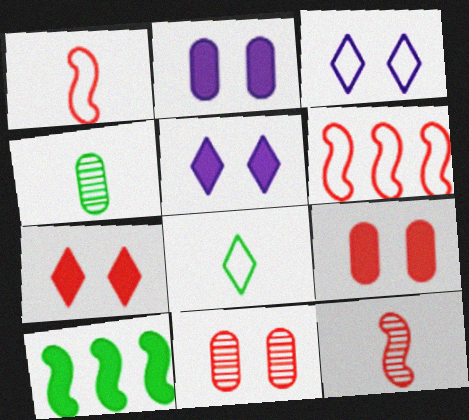[[4, 5, 6]]